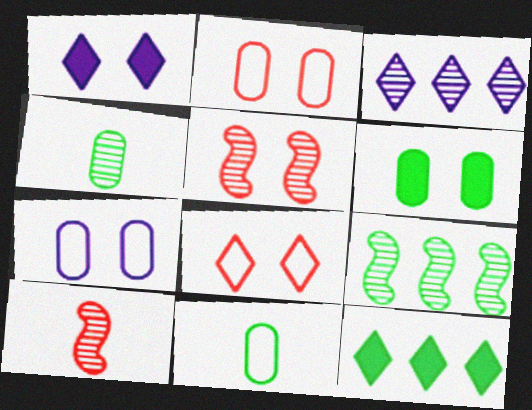[[3, 4, 5], 
[7, 10, 12]]